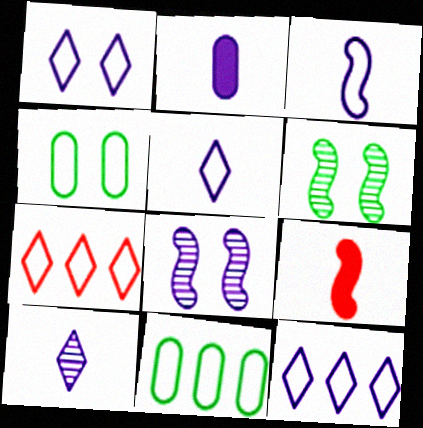[[1, 5, 12], 
[2, 3, 10], 
[2, 6, 7], 
[2, 8, 12], 
[3, 4, 7]]